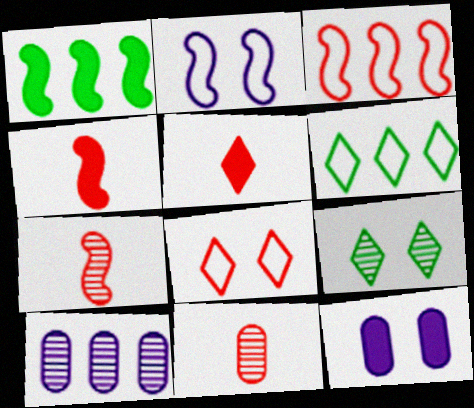[[1, 2, 7], 
[1, 5, 12], 
[6, 7, 12], 
[7, 9, 10]]